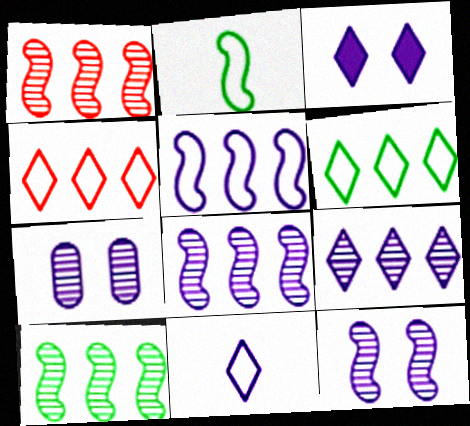[[1, 8, 10], 
[3, 9, 11]]